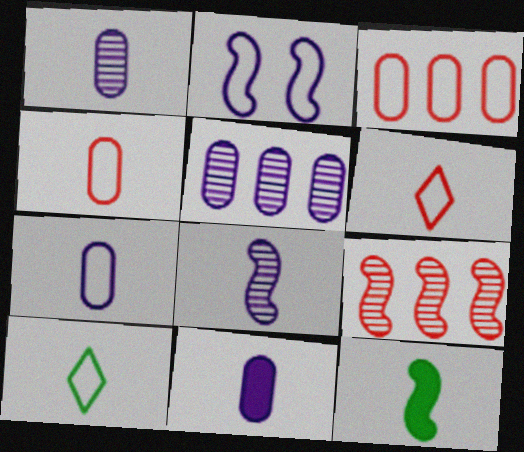[[1, 6, 12], 
[1, 7, 11], 
[2, 3, 10], 
[2, 9, 12]]